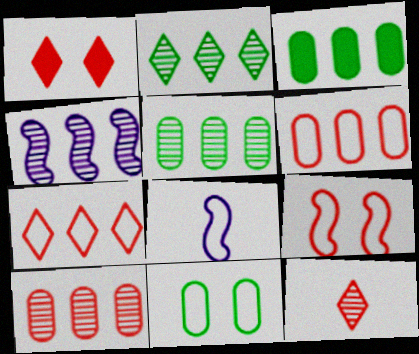[[1, 5, 8], 
[1, 7, 12], 
[2, 4, 10], 
[3, 4, 7], 
[7, 8, 11]]